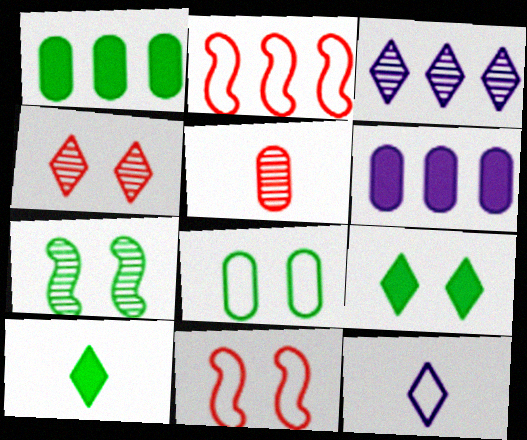[[1, 2, 3], 
[2, 8, 12], 
[3, 5, 7], 
[5, 6, 8], 
[7, 8, 9]]